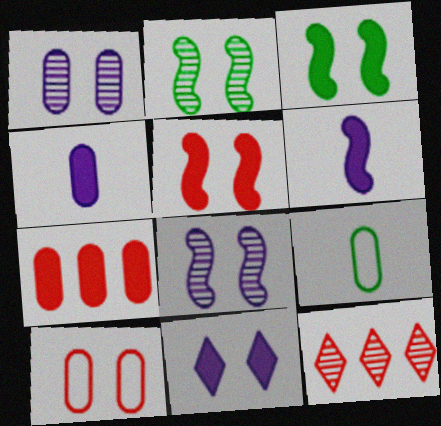[[1, 7, 9], 
[2, 10, 11]]